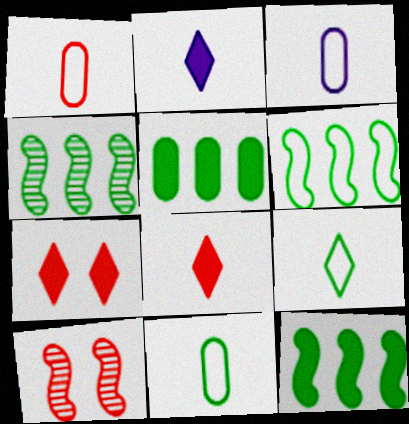[[1, 3, 11], 
[3, 4, 7], 
[4, 6, 12]]